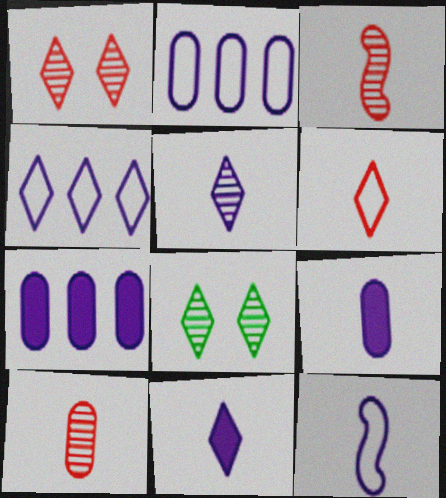[[5, 9, 12]]